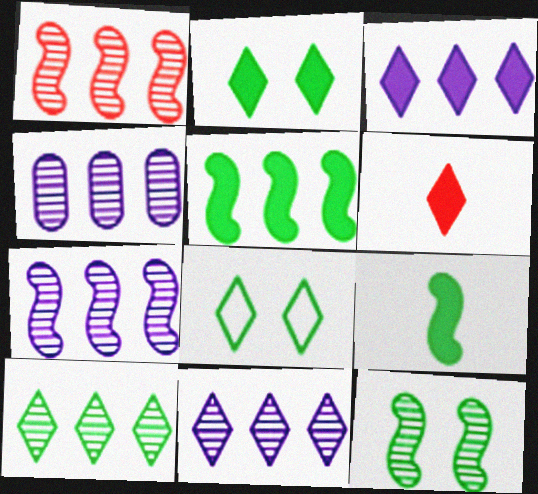[[1, 4, 10], 
[2, 3, 6], 
[4, 7, 11], 
[6, 8, 11]]